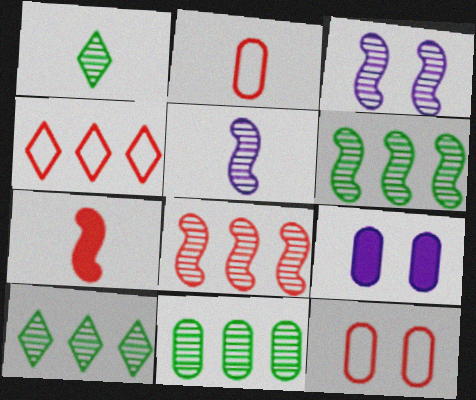[[2, 9, 11], 
[6, 10, 11]]